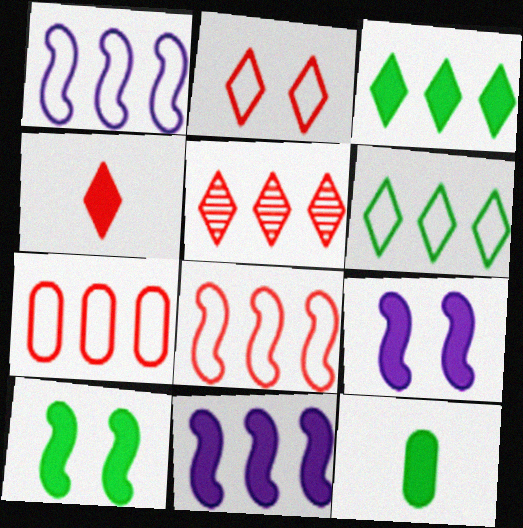[[1, 6, 7], 
[2, 4, 5], 
[3, 10, 12]]